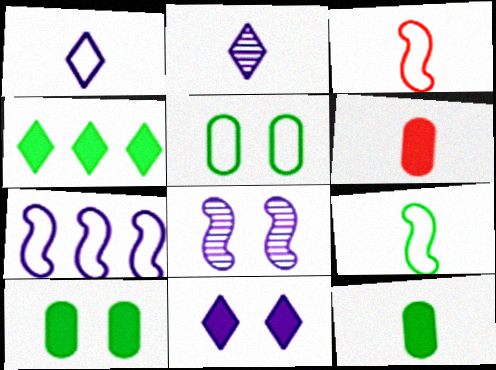[[2, 3, 12], 
[2, 6, 9]]